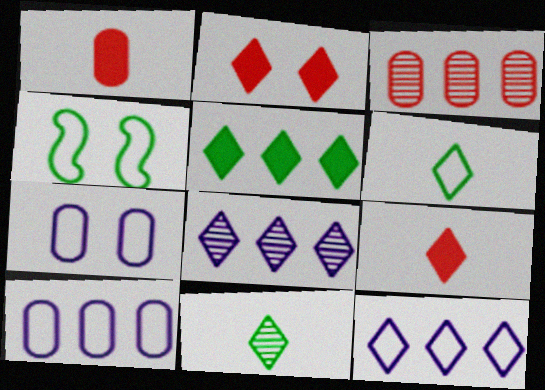[[1, 4, 8], 
[2, 6, 8], 
[2, 11, 12]]